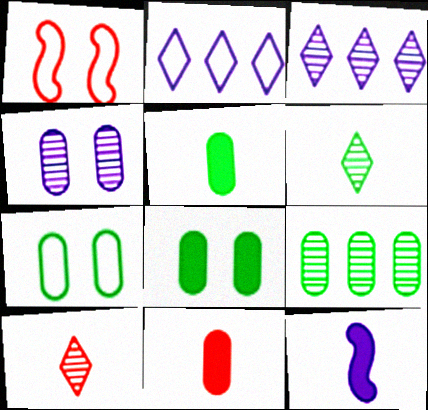[[1, 3, 5], 
[2, 4, 12], 
[5, 7, 9]]